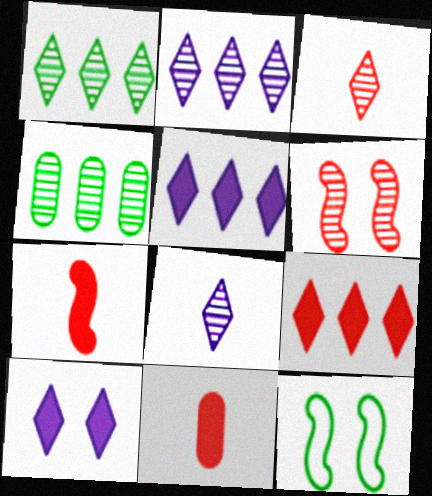[[2, 11, 12], 
[4, 6, 8]]